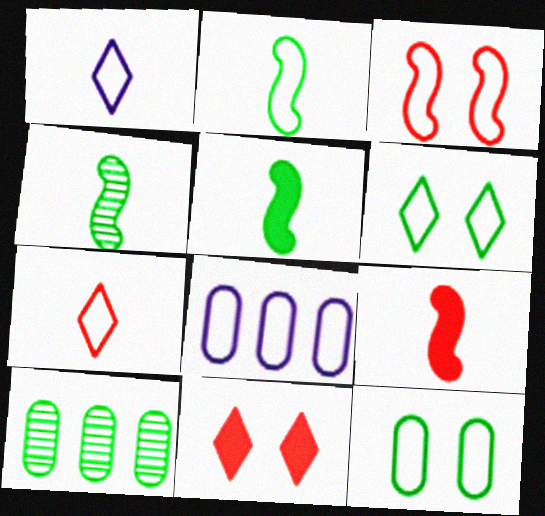[[2, 4, 5], 
[4, 8, 11], 
[5, 6, 10]]